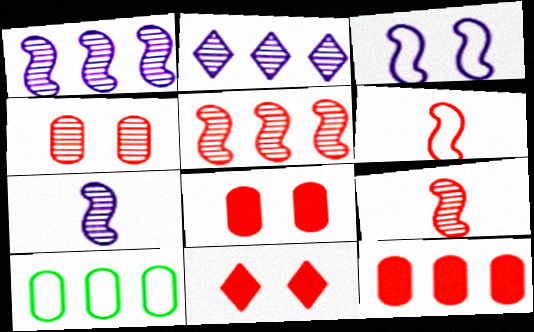[[7, 10, 11]]